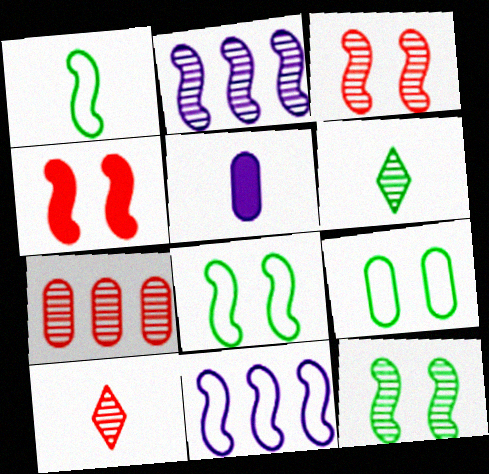[[1, 2, 4], 
[1, 5, 10], 
[3, 7, 10], 
[5, 7, 9]]